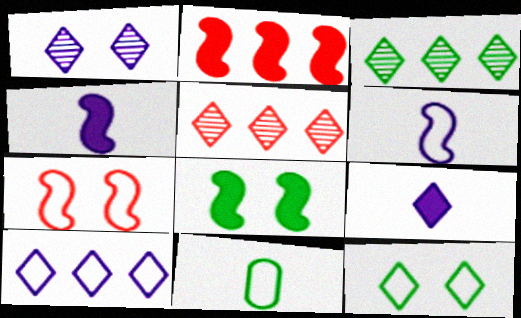[[1, 2, 11], 
[1, 9, 10], 
[2, 4, 8], 
[3, 8, 11], 
[5, 9, 12], 
[7, 10, 11]]